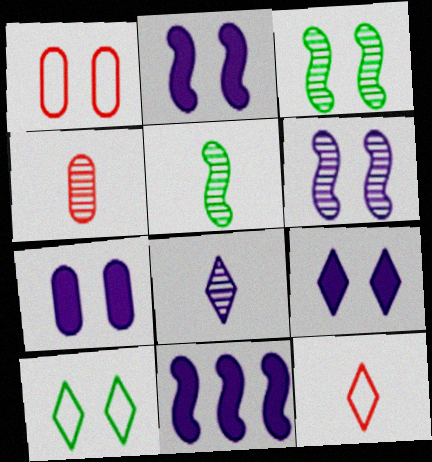[[1, 3, 9], 
[2, 7, 9], 
[4, 5, 8], 
[4, 10, 11]]